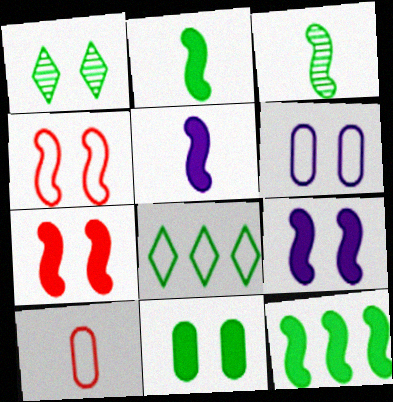[[1, 6, 7], 
[3, 8, 11], 
[5, 7, 12]]